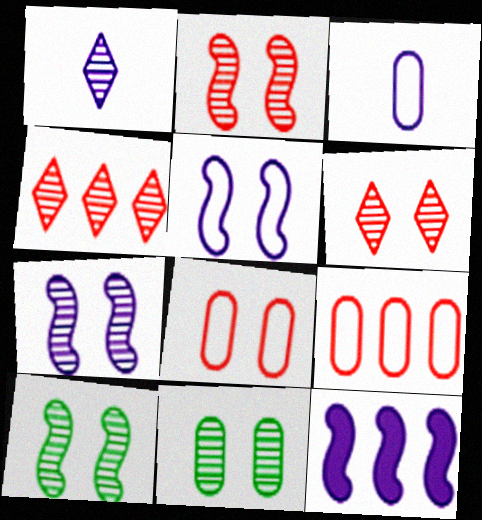[[2, 7, 10], 
[6, 7, 11]]